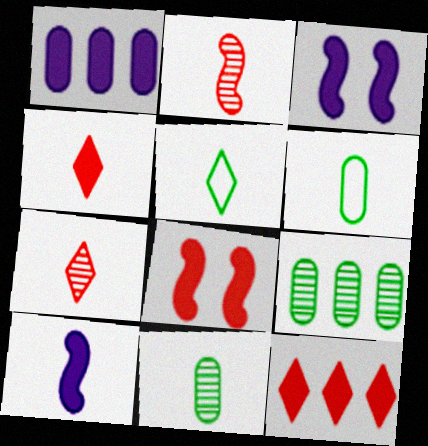[[6, 7, 10]]